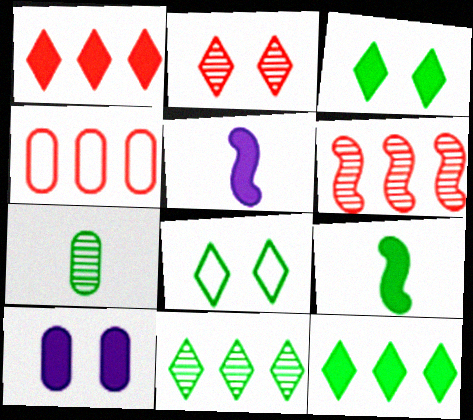[[1, 4, 6], 
[1, 9, 10], 
[4, 7, 10]]